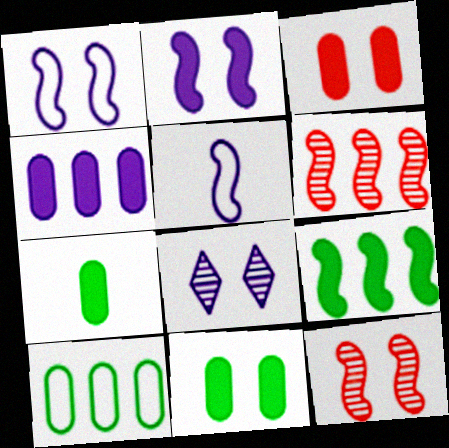[[3, 4, 7], 
[4, 5, 8], 
[5, 9, 12]]